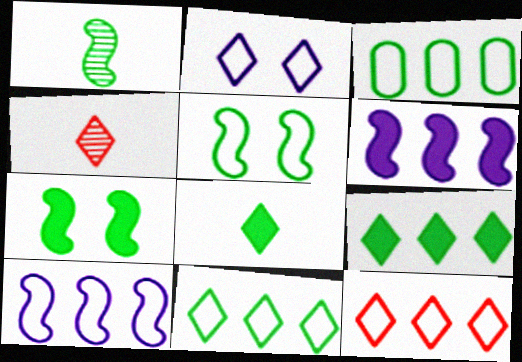[[2, 4, 9], 
[3, 10, 12]]